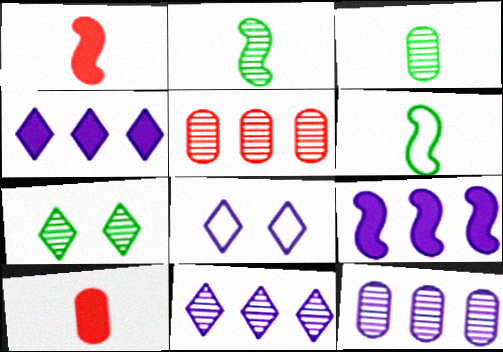[]